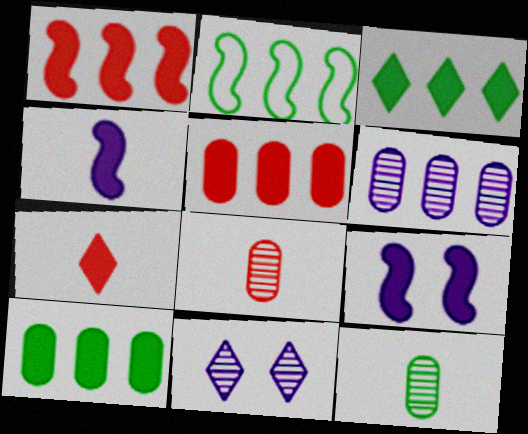[[7, 9, 10]]